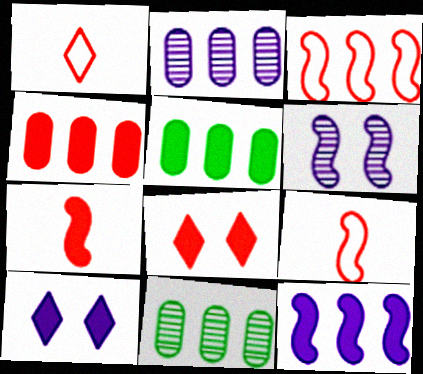[[1, 5, 6], 
[4, 7, 8], 
[5, 7, 10], 
[9, 10, 11]]